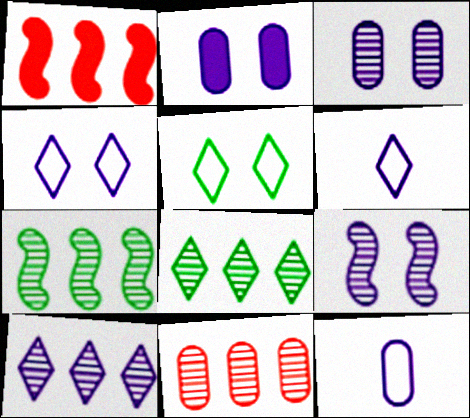[[2, 4, 9], 
[7, 10, 11]]